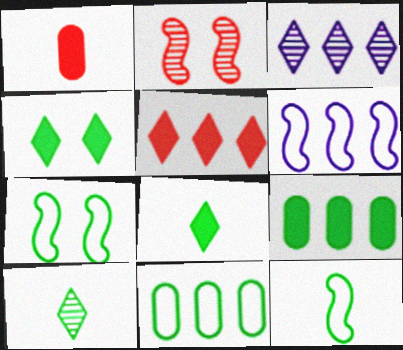[[1, 3, 7], 
[7, 9, 10]]